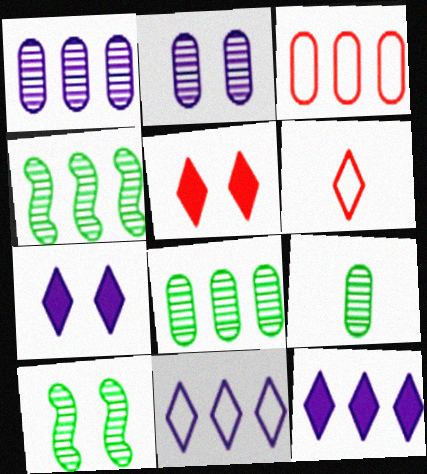[[3, 4, 12]]